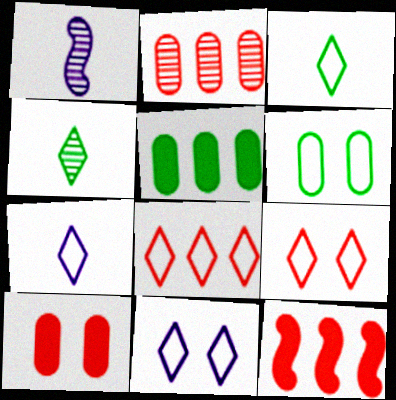[[1, 5, 9], 
[2, 8, 12], 
[3, 8, 11]]